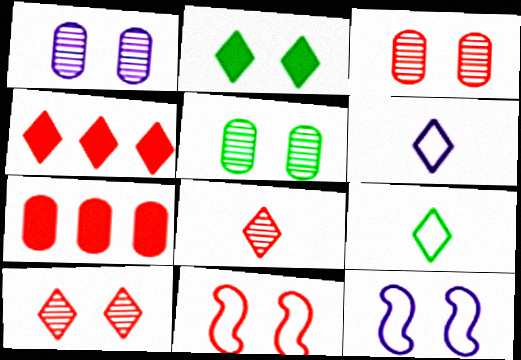[[1, 2, 11], 
[1, 3, 5], 
[2, 3, 12], 
[7, 8, 11]]